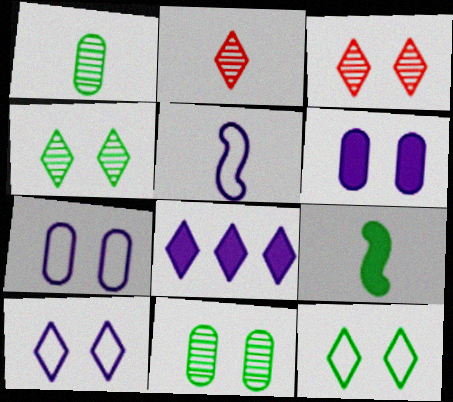[[2, 8, 12]]